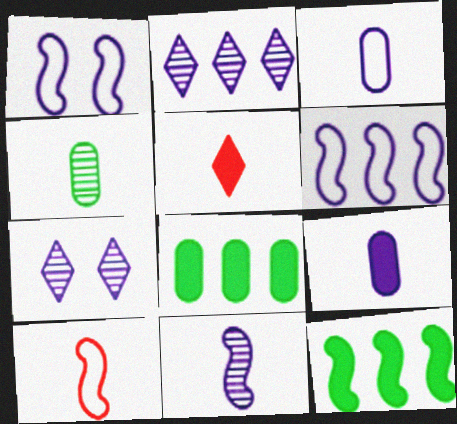[[1, 2, 9], 
[6, 7, 9], 
[7, 8, 10]]